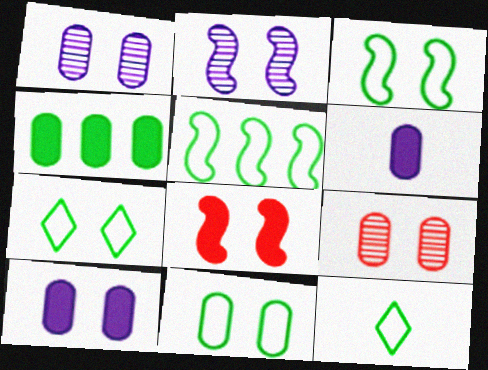[[1, 7, 8], 
[2, 3, 8], 
[3, 7, 11], 
[5, 11, 12], 
[9, 10, 11]]